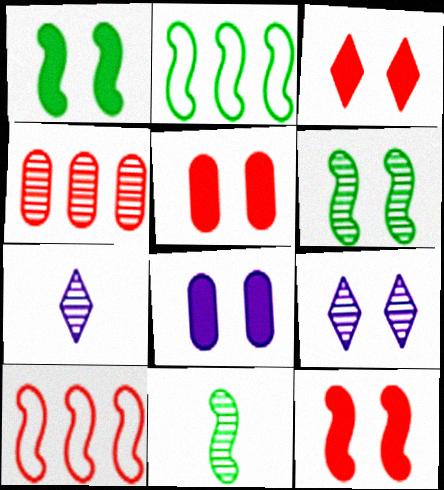[[1, 2, 11], 
[1, 3, 8], 
[2, 5, 7], 
[3, 5, 12], 
[4, 6, 7], 
[4, 9, 11]]